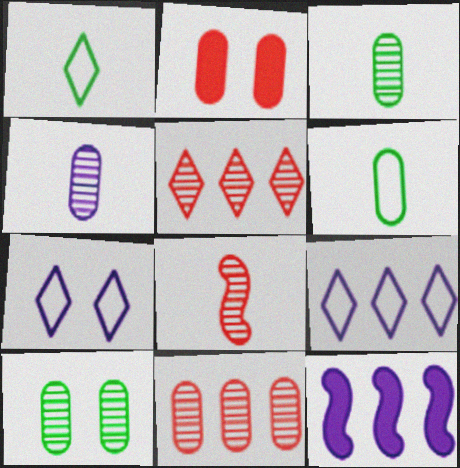[[4, 7, 12], 
[4, 10, 11]]